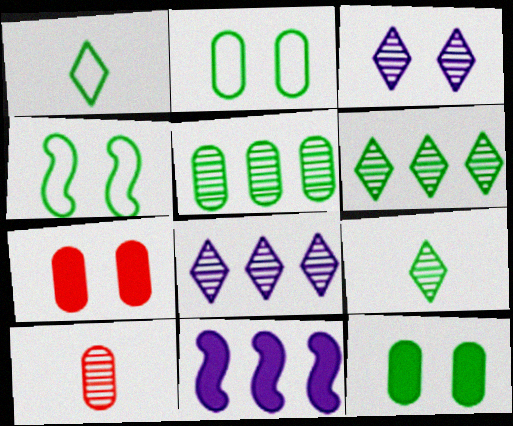[[3, 4, 7]]